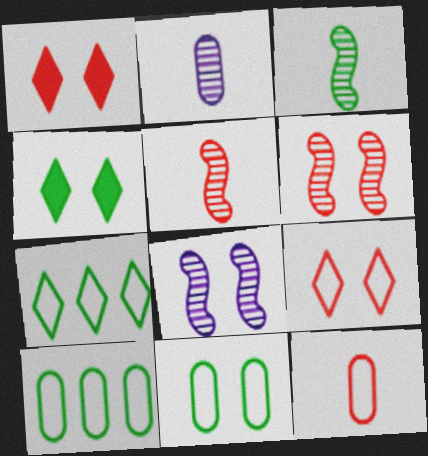[[1, 8, 11], 
[3, 4, 10]]